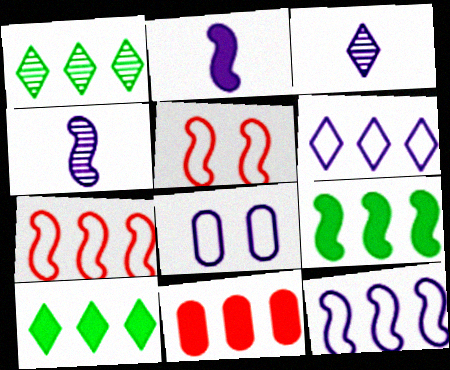[[1, 11, 12], 
[4, 5, 9]]